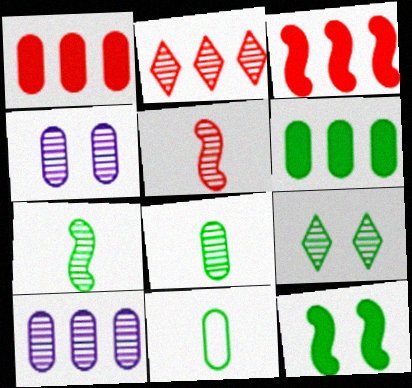[[1, 4, 11], 
[2, 4, 7], 
[5, 9, 10]]